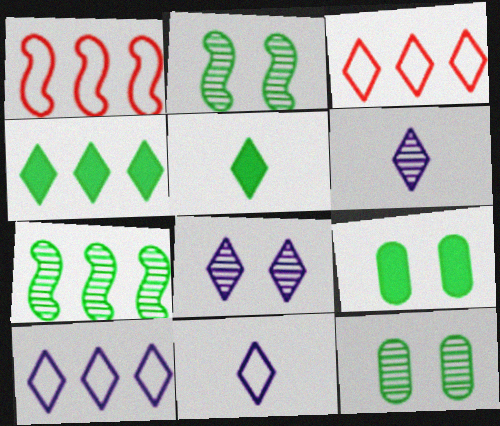[[1, 6, 9], 
[3, 5, 8]]